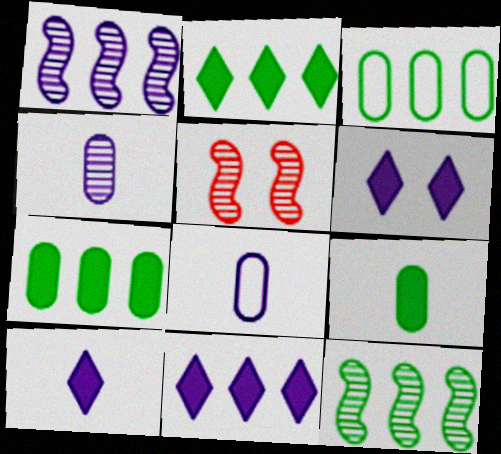[[1, 6, 8], 
[2, 3, 12], 
[2, 5, 8], 
[3, 5, 10], 
[6, 10, 11]]